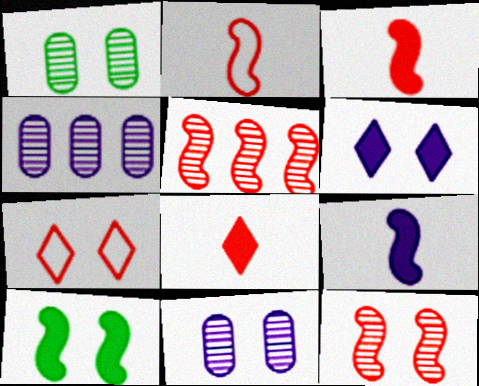[[7, 10, 11]]